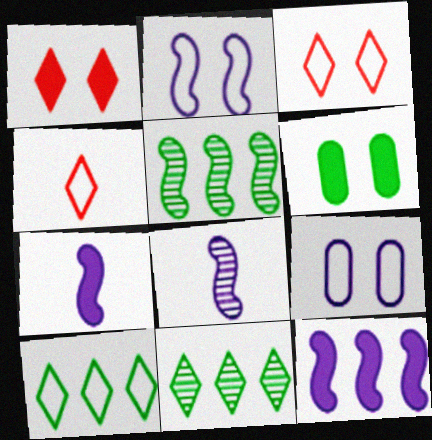[[2, 8, 12]]